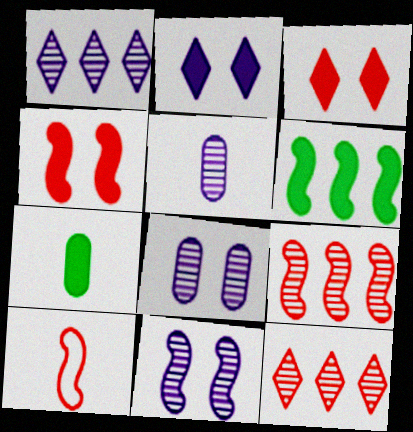[[1, 5, 11], 
[4, 9, 10], 
[6, 10, 11]]